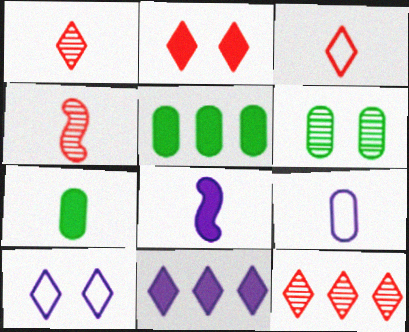[[2, 3, 12], 
[2, 5, 8], 
[4, 5, 10]]